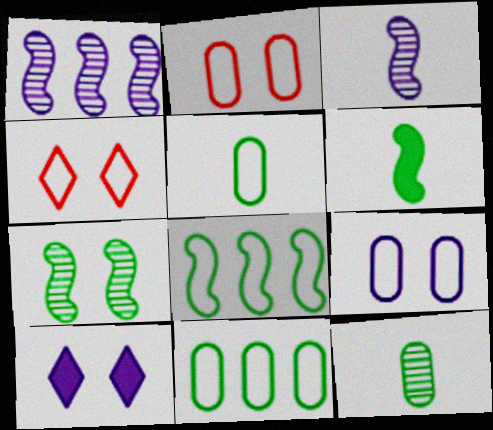[[2, 7, 10], 
[6, 7, 8]]